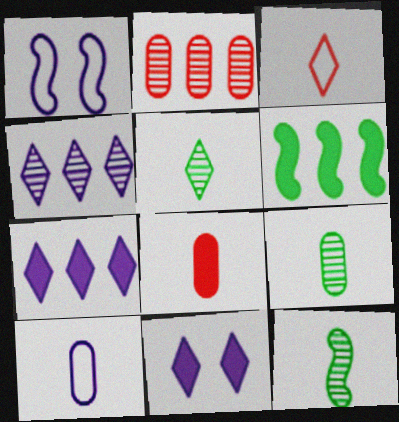[[5, 9, 12], 
[6, 8, 11], 
[8, 9, 10]]